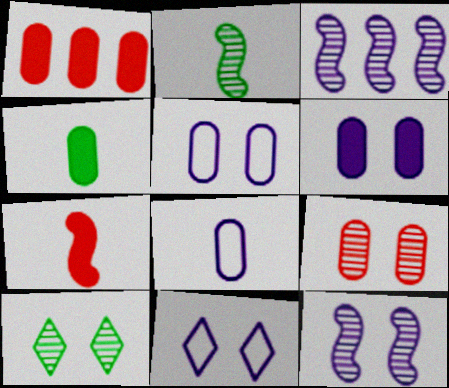[[1, 2, 11], 
[1, 4, 6], 
[6, 11, 12], 
[9, 10, 12]]